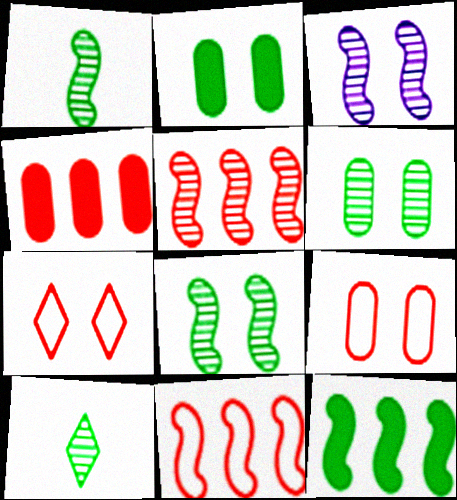[[1, 3, 5], 
[2, 3, 7]]